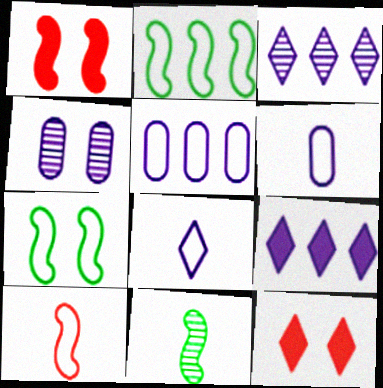[[4, 7, 12], 
[5, 11, 12]]